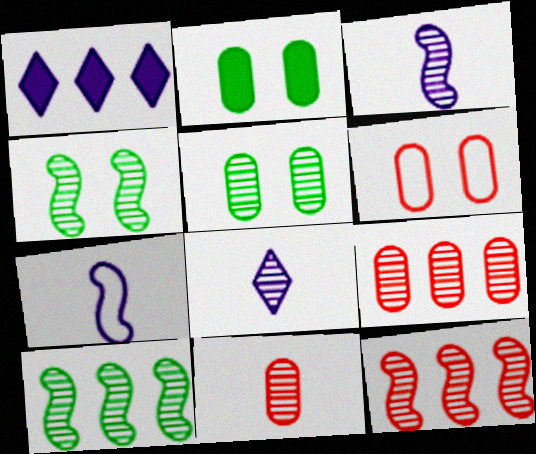[[3, 4, 12], 
[4, 8, 9], 
[5, 8, 12]]